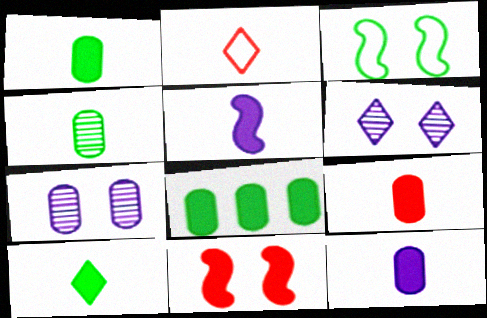[[1, 9, 12], 
[2, 4, 5], 
[5, 9, 10]]